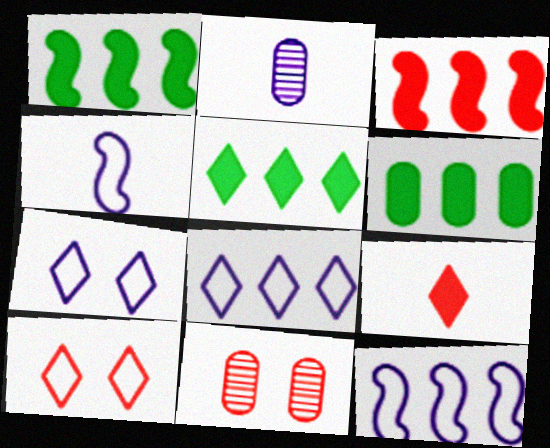[[1, 2, 10], 
[1, 5, 6], 
[4, 5, 11]]